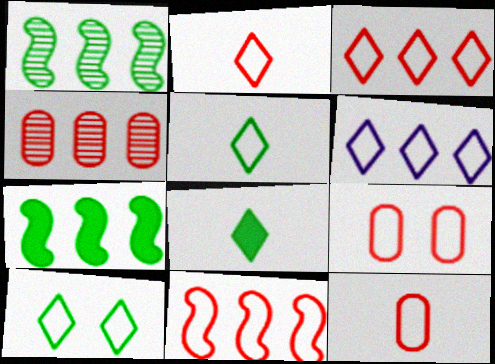[[2, 6, 10], 
[2, 9, 11], 
[4, 6, 7]]